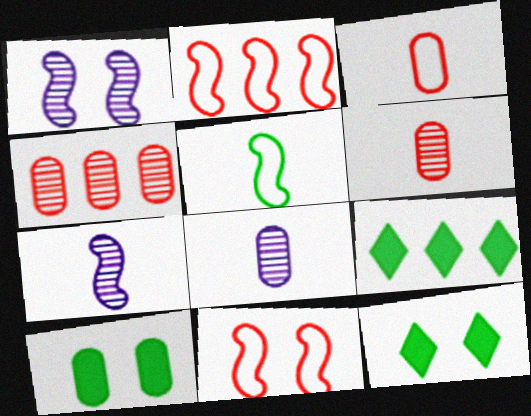[[1, 3, 9], 
[2, 8, 12], 
[8, 9, 11]]